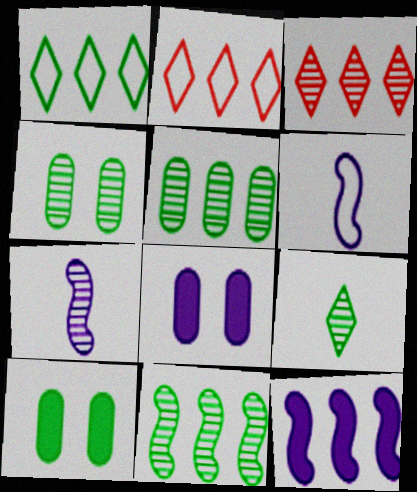[[2, 5, 12], 
[2, 7, 10], 
[3, 4, 7], 
[3, 6, 10], 
[4, 9, 11]]